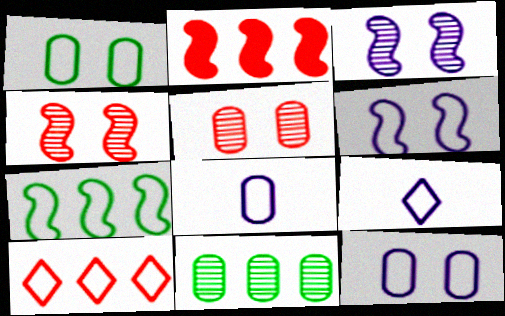[]